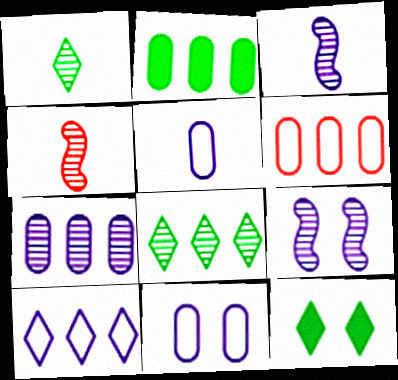[[2, 6, 7], 
[3, 6, 12]]